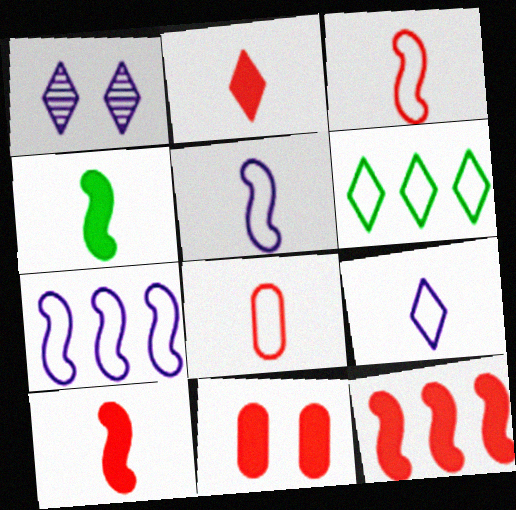[[1, 2, 6], 
[2, 11, 12]]